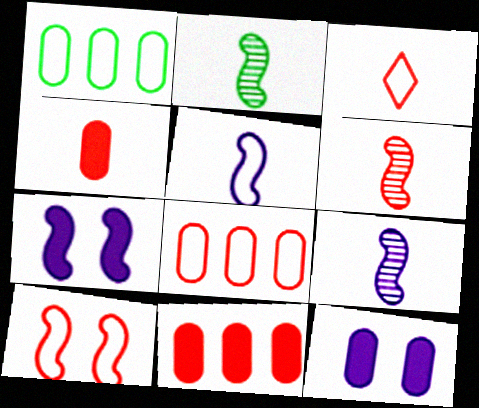[[2, 6, 9], 
[3, 4, 6], 
[3, 8, 10]]